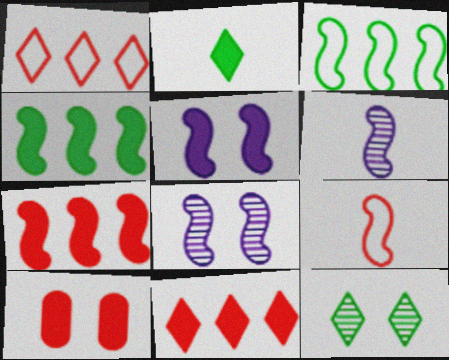[[4, 8, 9]]